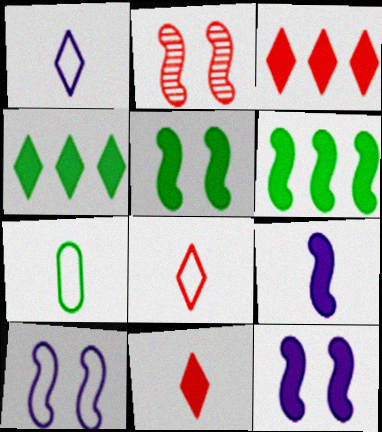[[2, 5, 10]]